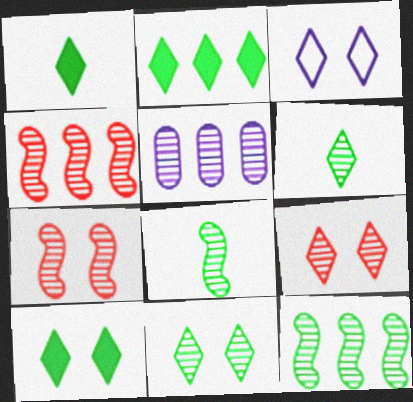[[1, 2, 10], 
[3, 9, 10], 
[5, 6, 7], 
[5, 8, 9]]